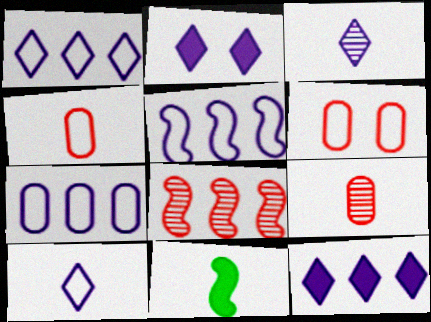[[1, 2, 3], 
[1, 5, 7], 
[3, 4, 11], 
[9, 10, 11]]